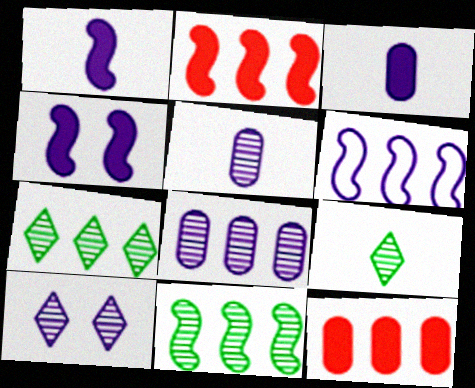[[2, 6, 11], 
[3, 6, 10], 
[6, 7, 12]]